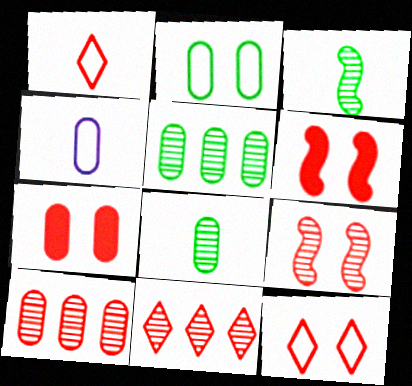[[1, 6, 10], 
[4, 5, 7], 
[7, 9, 12]]